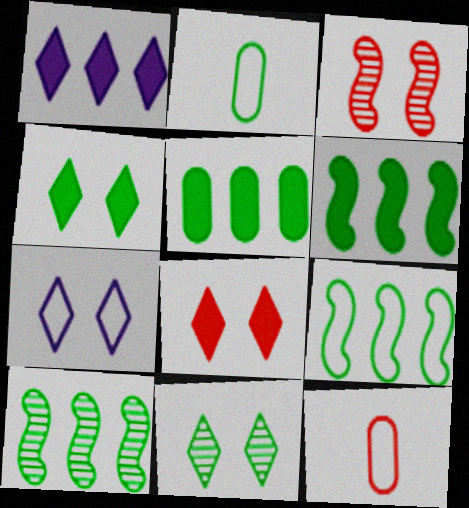[[1, 2, 3], 
[2, 4, 10], 
[2, 6, 11], 
[6, 9, 10], 
[7, 8, 11], 
[7, 9, 12]]